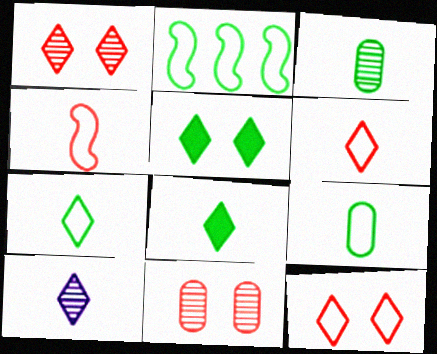[[2, 3, 5], 
[6, 8, 10]]